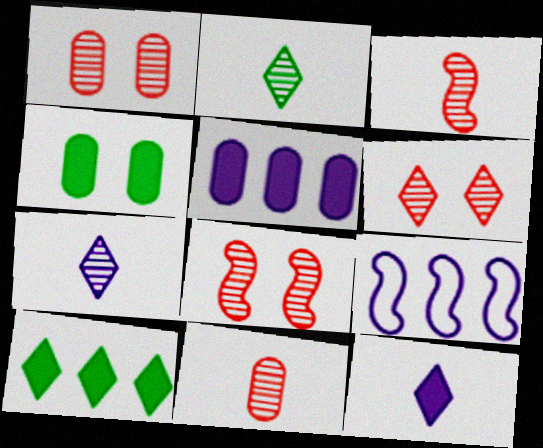[[1, 6, 8]]